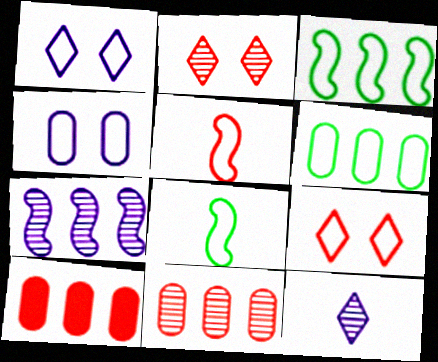[[1, 5, 6], 
[2, 5, 10]]